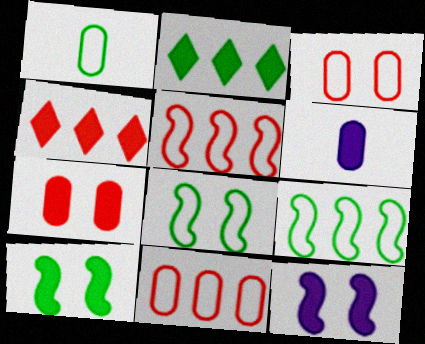[[4, 6, 10]]